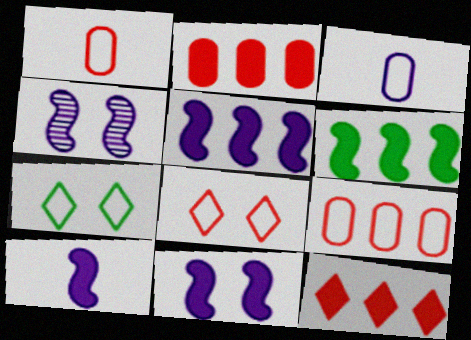[[5, 10, 11]]